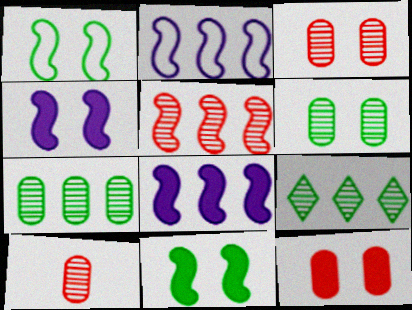[]